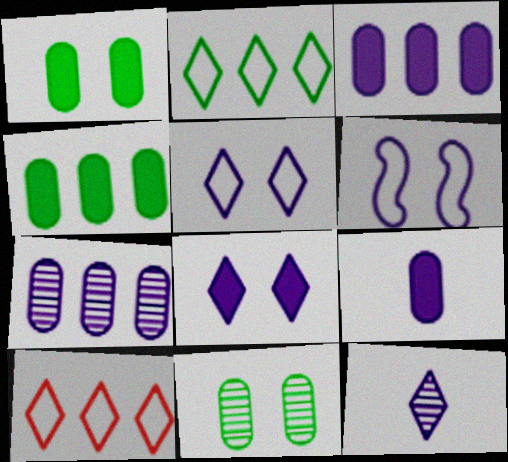[[3, 6, 12]]